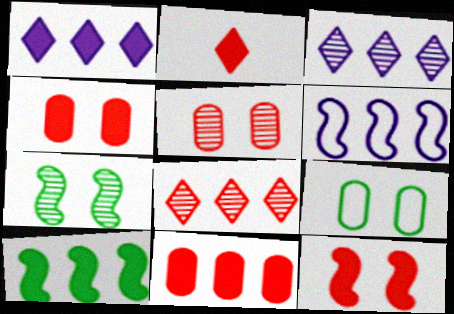[[1, 10, 11], 
[2, 11, 12]]